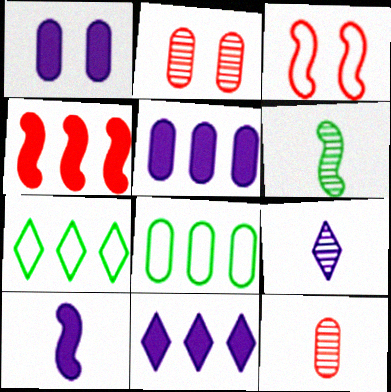[[1, 8, 12], 
[1, 10, 11], 
[2, 7, 10], 
[6, 9, 12]]